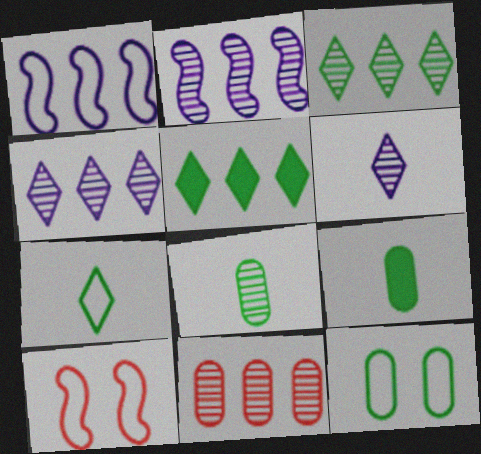[[1, 5, 11], 
[2, 3, 11], 
[4, 9, 10]]